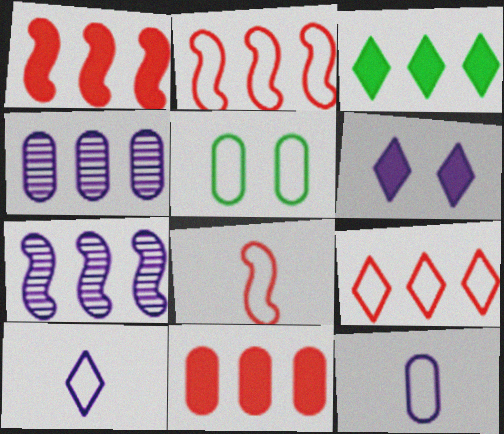[[2, 3, 4], 
[2, 5, 10], 
[6, 7, 12]]